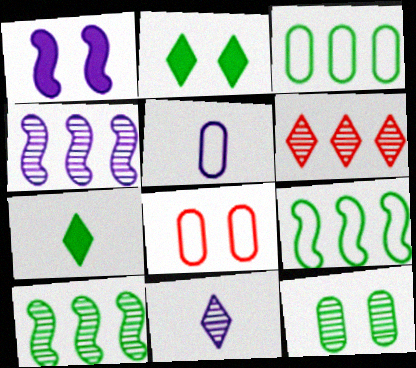[[3, 5, 8], 
[4, 7, 8], 
[7, 9, 12]]